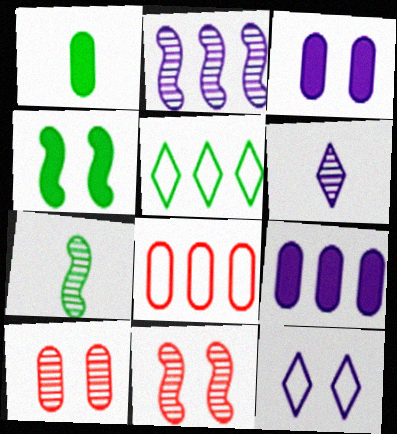[[2, 7, 11], 
[4, 6, 8], 
[4, 10, 12]]